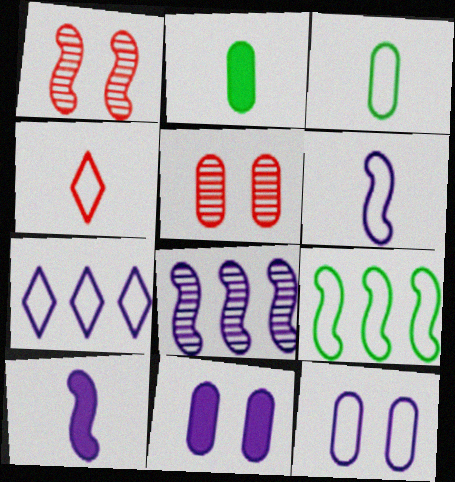[[1, 2, 7], 
[1, 9, 10], 
[3, 4, 6], 
[4, 9, 12], 
[6, 7, 12]]